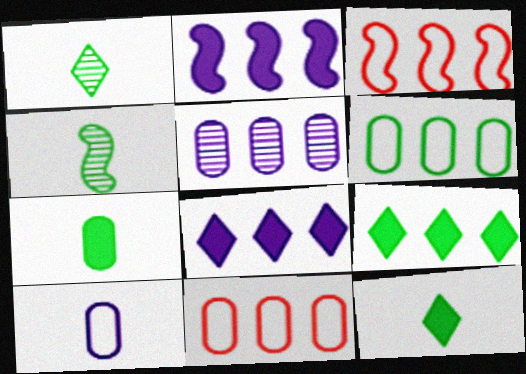[[3, 5, 9]]